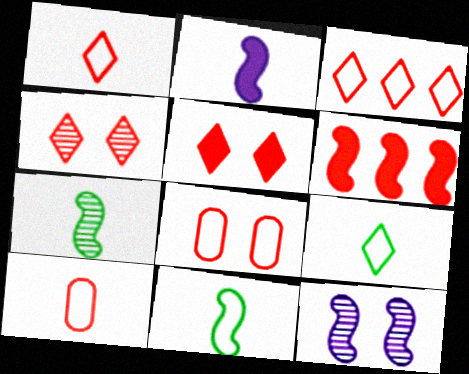[[4, 6, 10], 
[6, 11, 12]]